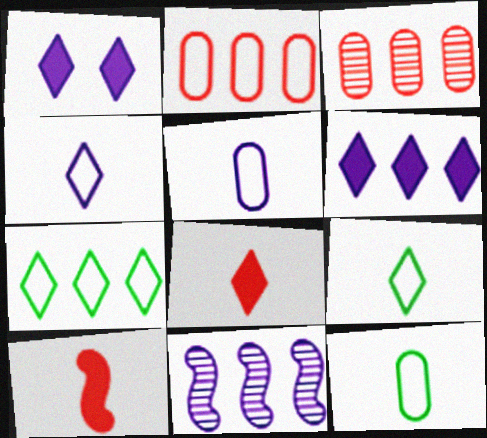[[1, 5, 11]]